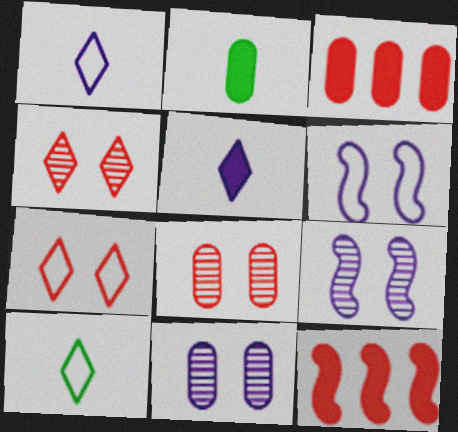[[3, 9, 10], 
[10, 11, 12]]